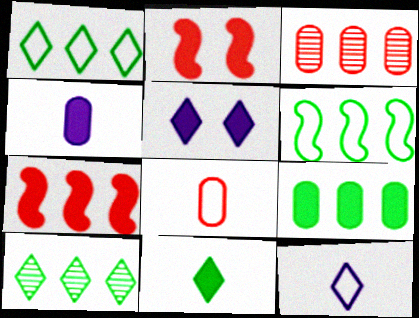[[6, 9, 10]]